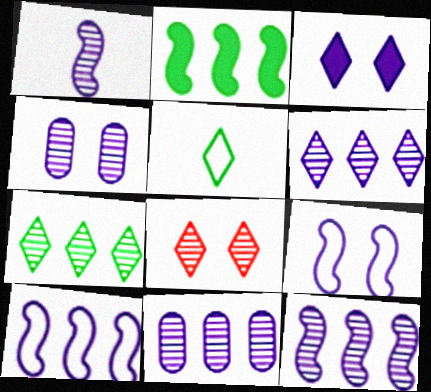[[1, 4, 6], 
[3, 4, 9], 
[6, 11, 12]]